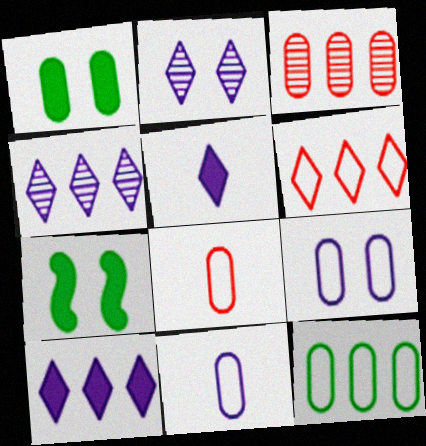[[1, 3, 11], 
[4, 7, 8], 
[8, 9, 12]]